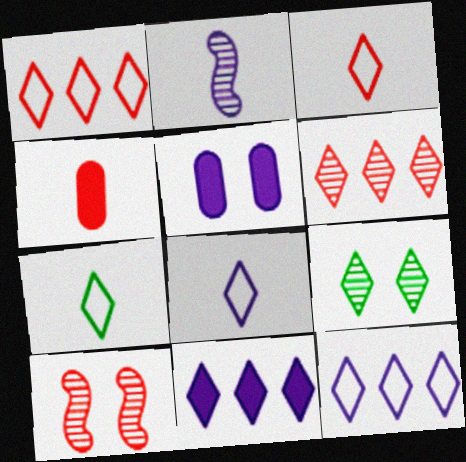[[1, 4, 10], 
[2, 4, 7], 
[2, 5, 12], 
[3, 7, 8], 
[3, 9, 11]]